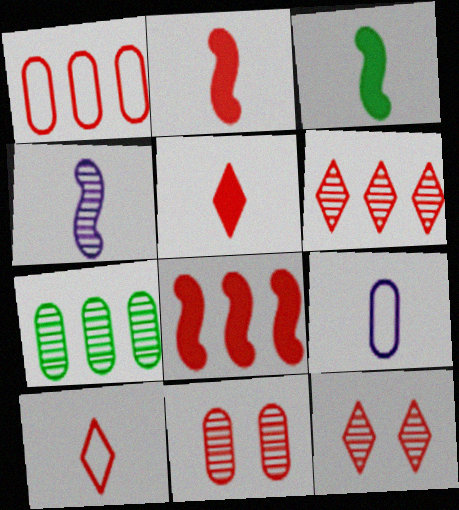[[1, 2, 12], 
[1, 6, 8], 
[4, 7, 12], 
[8, 10, 11]]